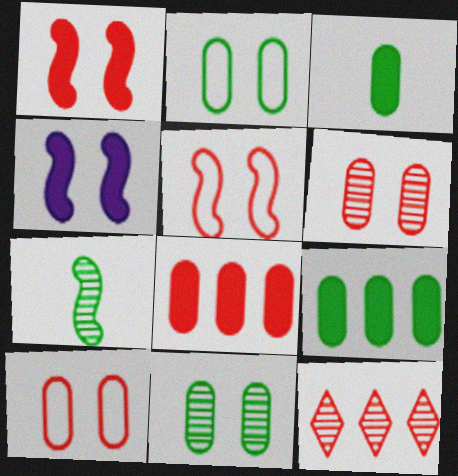[]